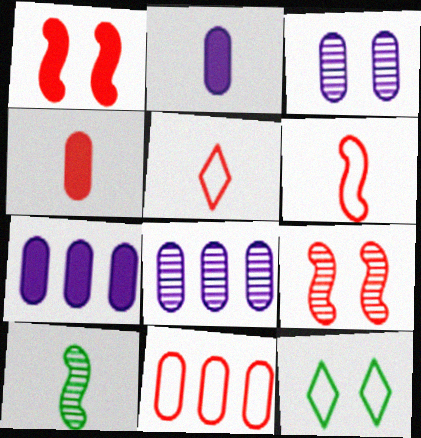[[1, 3, 12], 
[2, 5, 10]]